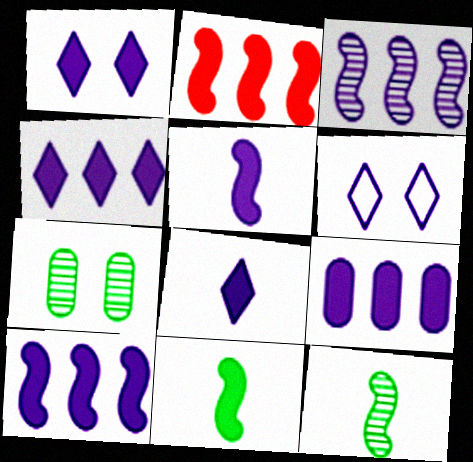[[1, 4, 8], 
[1, 5, 9], 
[4, 9, 10]]